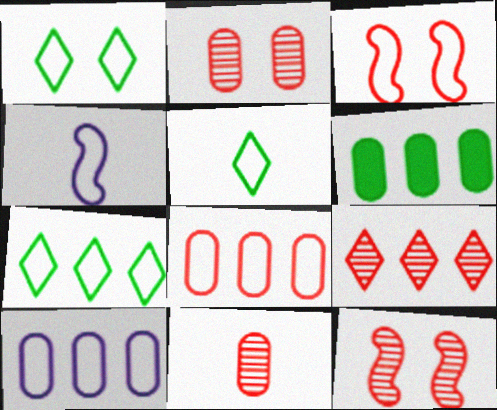[[1, 4, 8], 
[1, 5, 7], 
[3, 5, 10], 
[9, 11, 12]]